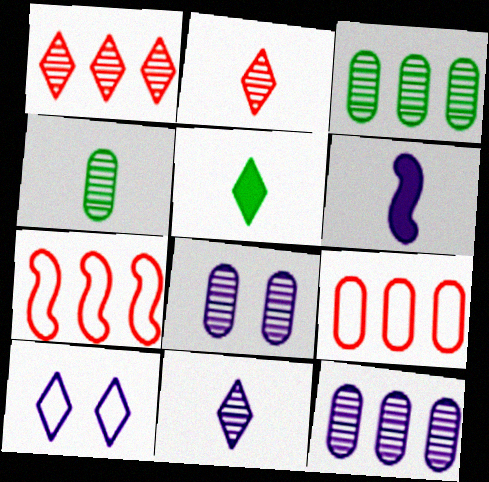[[1, 5, 10], 
[5, 7, 8], 
[6, 10, 12]]